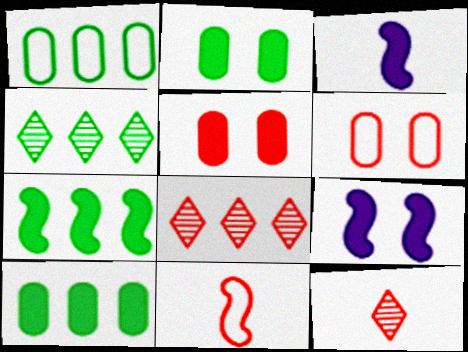[[1, 4, 7], 
[1, 9, 12], 
[3, 4, 6], 
[5, 8, 11]]